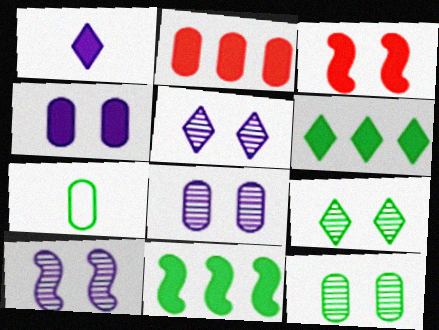[[2, 7, 8], 
[5, 8, 10], 
[7, 9, 11]]